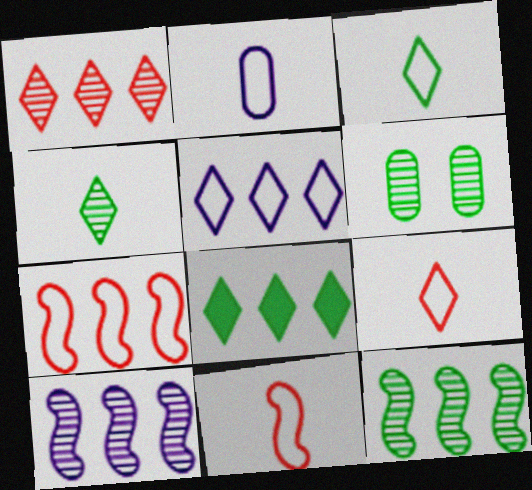[[1, 5, 8], 
[2, 3, 11], 
[4, 6, 12]]